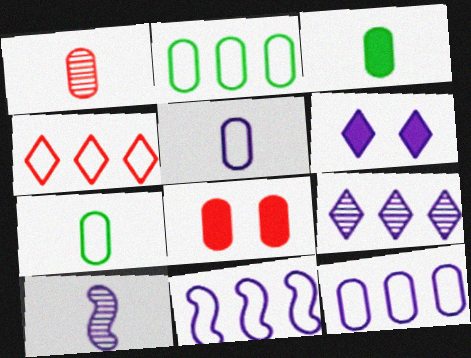[[1, 3, 5], 
[2, 4, 11], 
[6, 10, 12]]